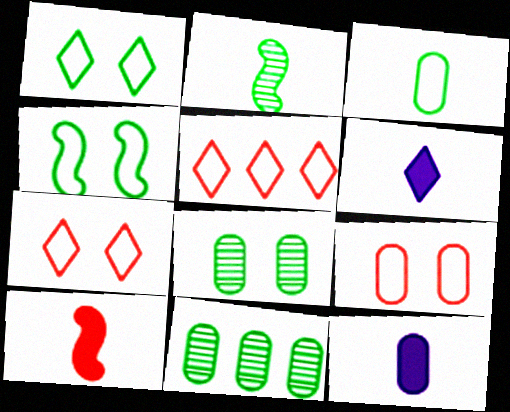[[9, 11, 12]]